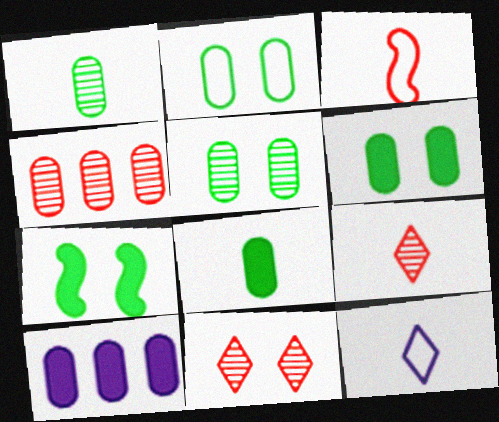[[2, 5, 6], 
[4, 7, 12]]